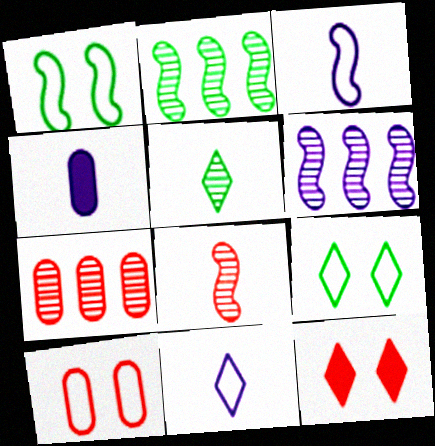[]